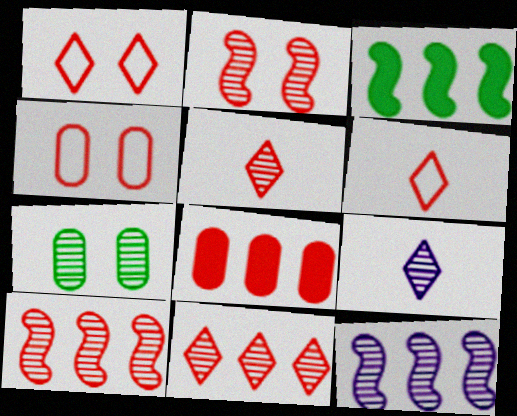[[2, 6, 8], 
[3, 4, 9], 
[5, 7, 12], 
[7, 9, 10]]